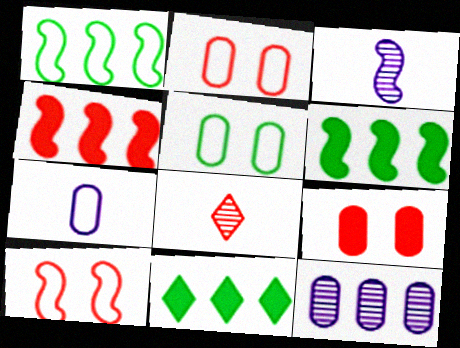[[2, 3, 11], 
[2, 4, 8], 
[3, 6, 10]]